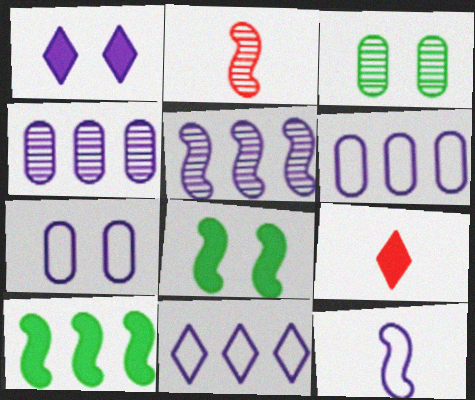[[1, 4, 12], 
[7, 11, 12]]